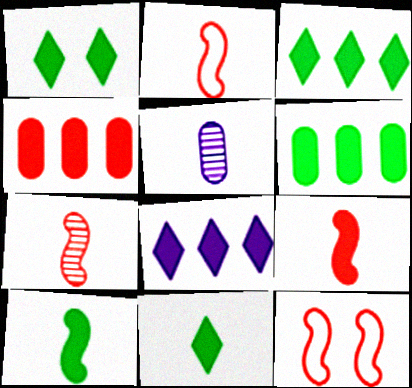[[1, 3, 11], 
[1, 6, 10], 
[2, 5, 11], 
[2, 7, 9], 
[3, 5, 12]]